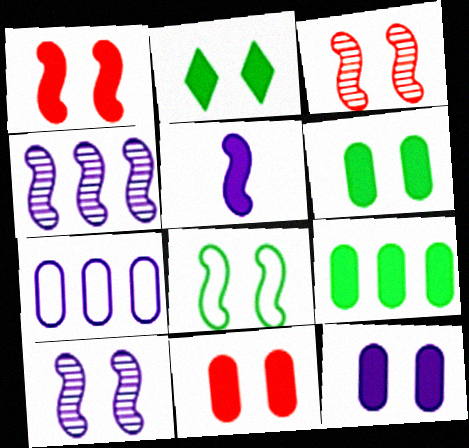[[1, 2, 12], 
[1, 8, 10], 
[6, 11, 12]]